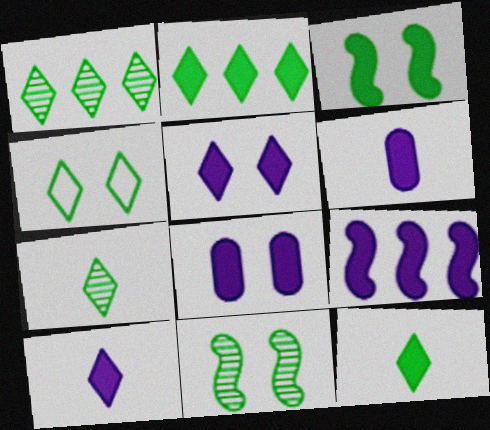[[1, 4, 12], 
[2, 4, 7], 
[5, 6, 9], 
[8, 9, 10]]